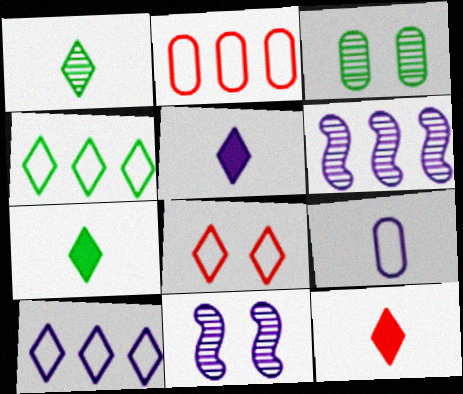[[2, 7, 11], 
[5, 7, 12]]